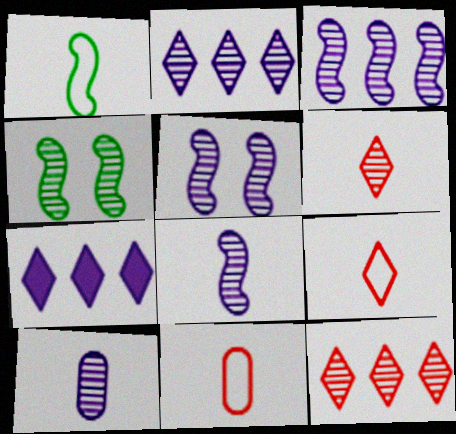[[2, 5, 10], 
[3, 5, 8], 
[4, 7, 11], 
[4, 10, 12]]